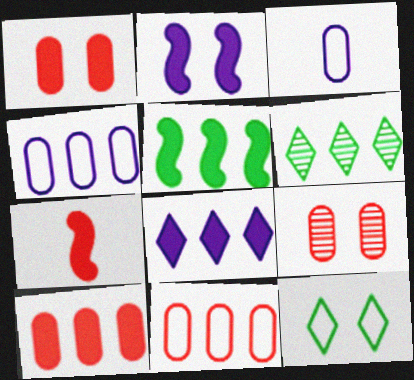[[2, 5, 7], 
[2, 9, 12], 
[5, 8, 10]]